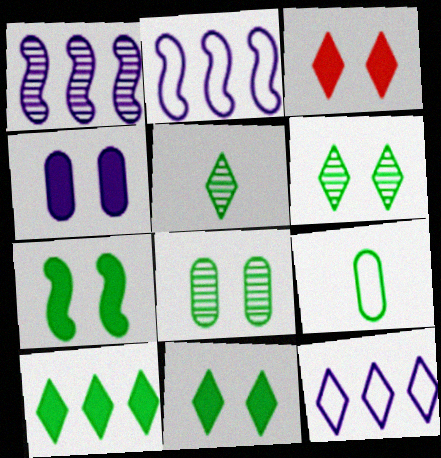[[1, 3, 9], 
[3, 4, 7], 
[3, 5, 12]]